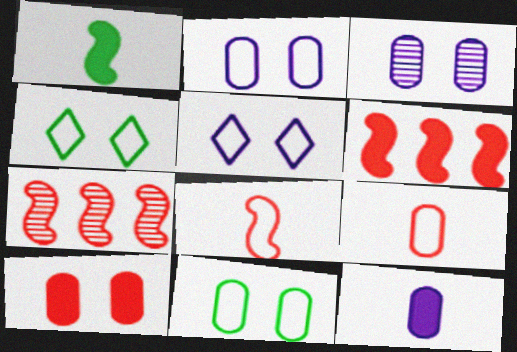[[3, 10, 11], 
[4, 7, 12]]